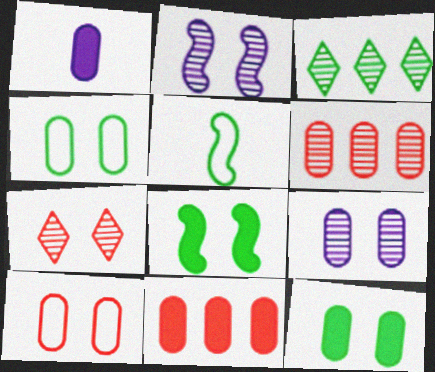[[1, 4, 6], 
[1, 11, 12], 
[3, 5, 12], 
[9, 10, 12]]